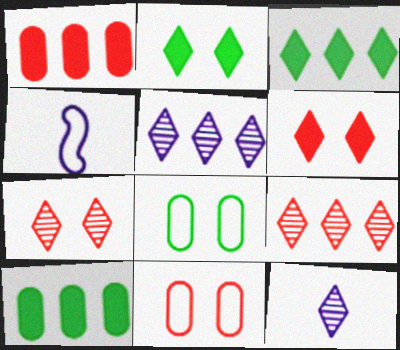[[4, 7, 10]]